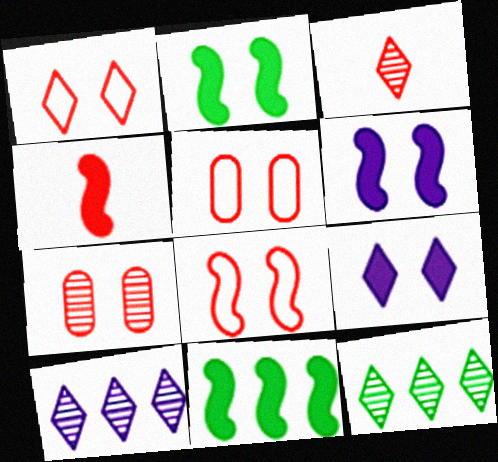[[1, 5, 8], 
[4, 6, 11]]